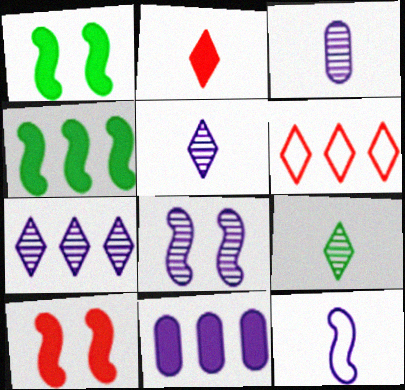[[1, 2, 11], 
[1, 3, 6], 
[3, 7, 8]]